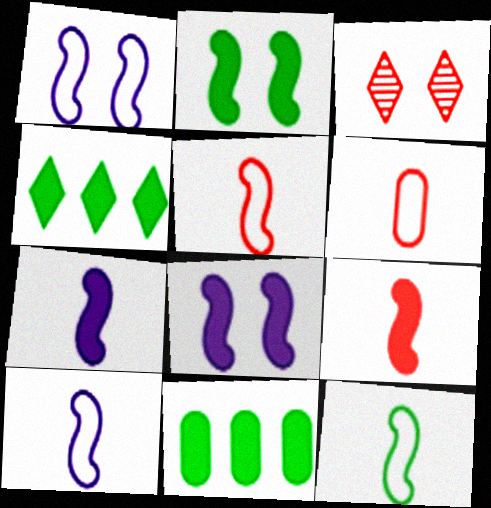[[3, 10, 11], 
[5, 10, 12]]